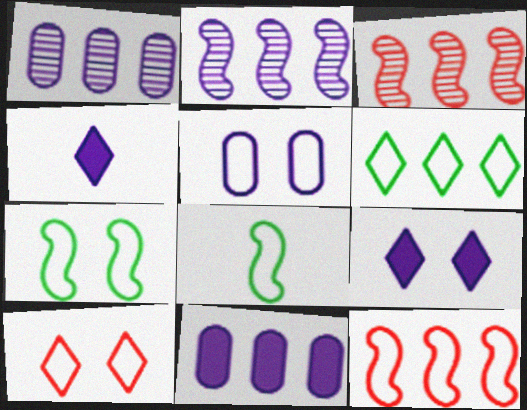[[2, 4, 5], 
[3, 6, 11], 
[5, 7, 10]]